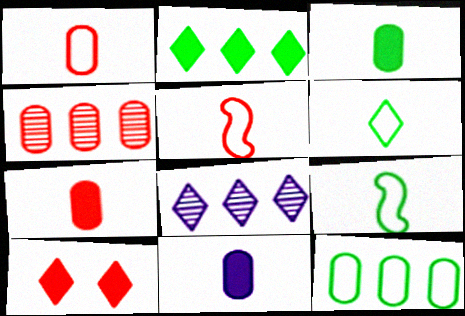[[3, 7, 11], 
[4, 5, 10], 
[6, 8, 10]]